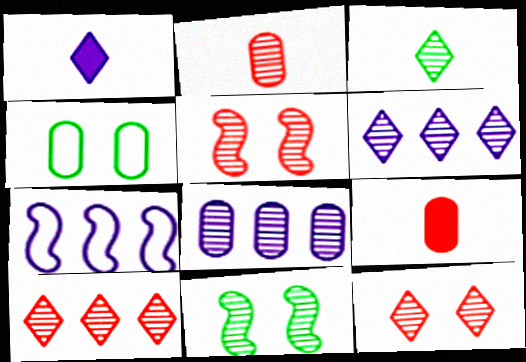[[2, 5, 10], 
[2, 6, 11], 
[3, 5, 8], 
[3, 6, 12], 
[4, 8, 9]]